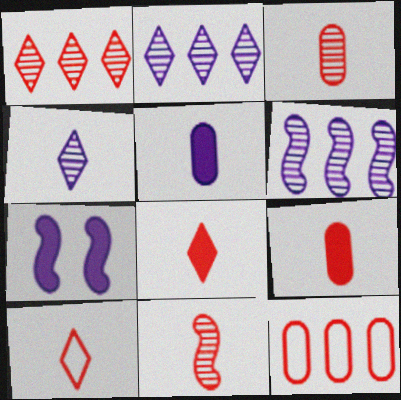[[9, 10, 11]]